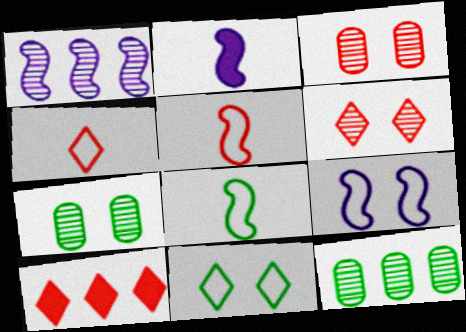[[1, 2, 9], 
[3, 5, 10], 
[4, 6, 10]]